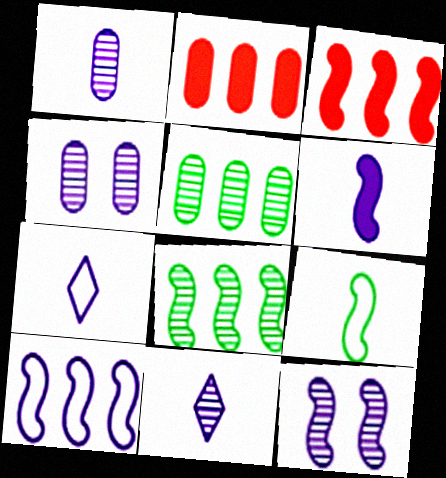[[1, 6, 7], 
[3, 8, 10], 
[3, 9, 12], 
[6, 10, 12]]